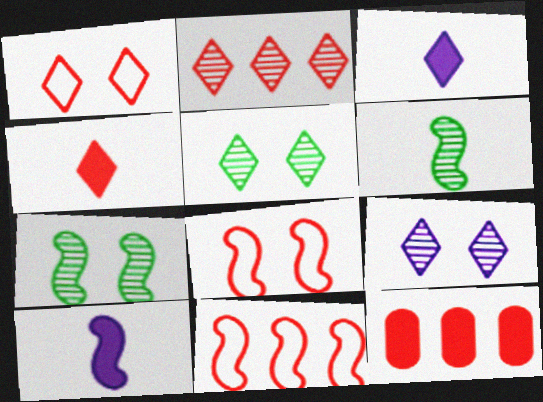[[1, 2, 4], 
[2, 11, 12], 
[7, 10, 11]]